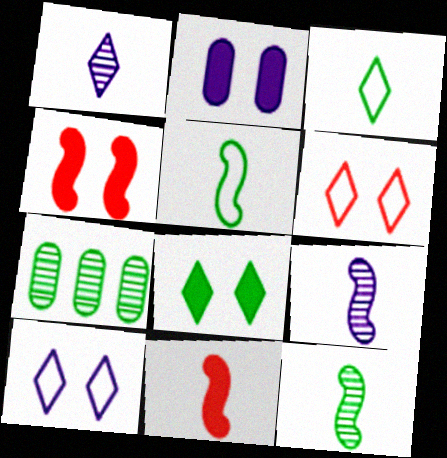[[2, 4, 8], 
[5, 7, 8], 
[5, 9, 11], 
[7, 10, 11]]